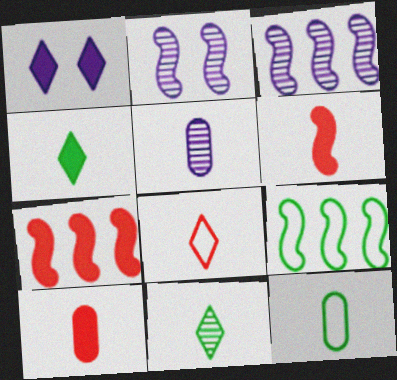[[2, 6, 9], 
[3, 7, 9], 
[5, 10, 12]]